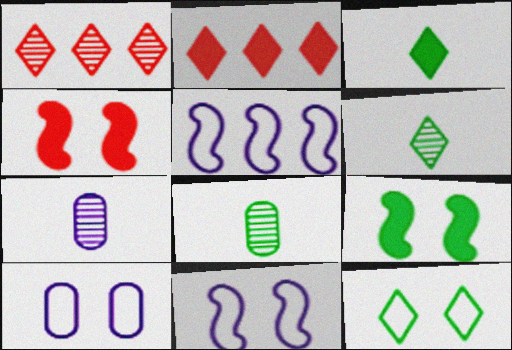[[2, 8, 11]]